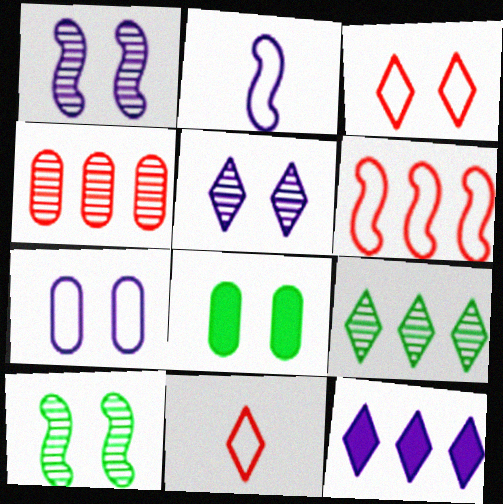[[1, 3, 8]]